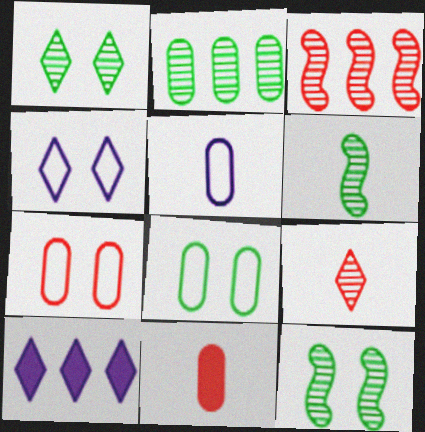[[1, 2, 6], 
[6, 7, 10]]